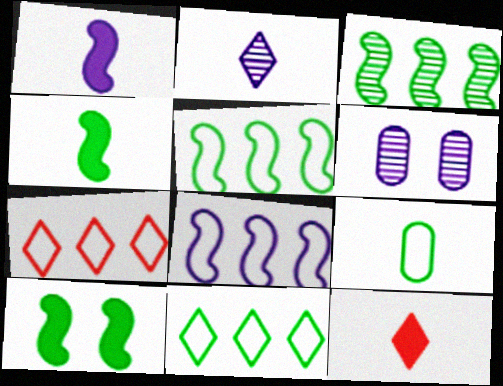[[4, 6, 7], 
[5, 6, 12]]